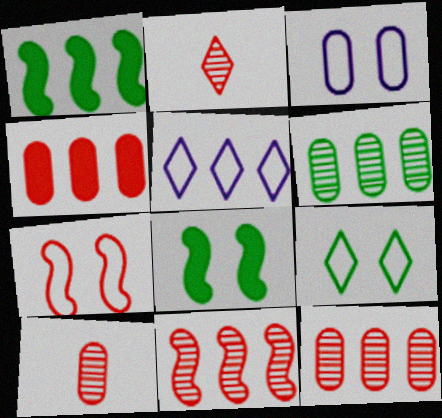[[1, 2, 3], 
[1, 5, 12], 
[2, 4, 7], 
[3, 7, 9], 
[5, 8, 10]]